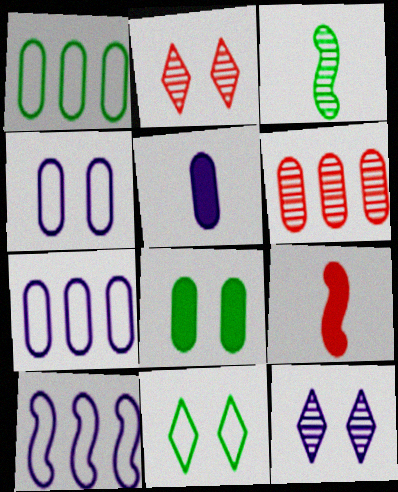[[1, 9, 12], 
[3, 6, 12], 
[5, 10, 12]]